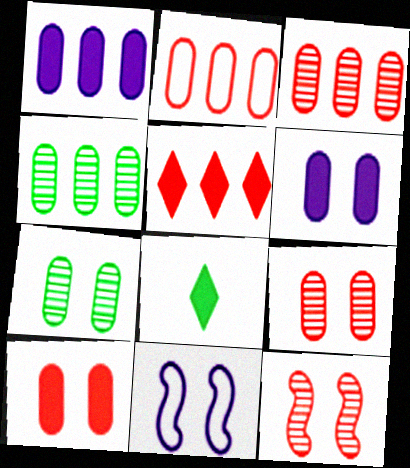[[1, 2, 4], 
[3, 8, 11]]